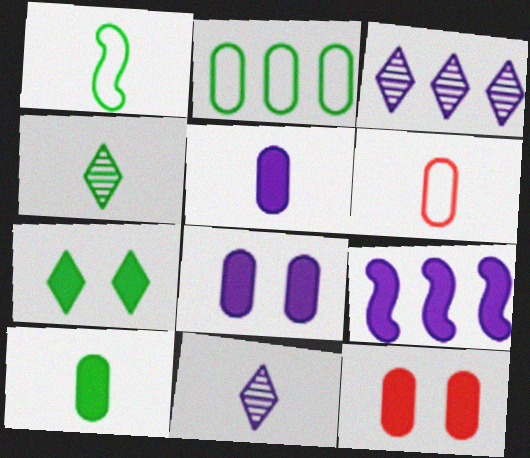[[1, 3, 12], 
[1, 4, 10]]